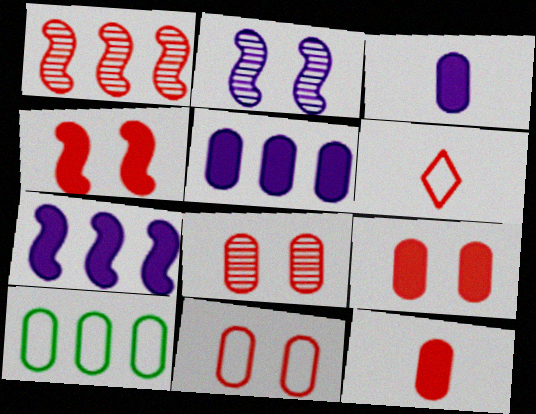[[1, 6, 9], 
[3, 8, 10], 
[8, 9, 11]]